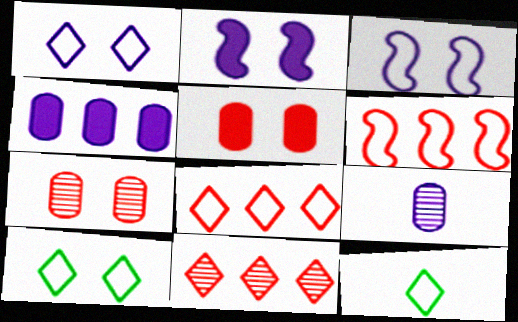[[1, 8, 12], 
[2, 7, 10]]